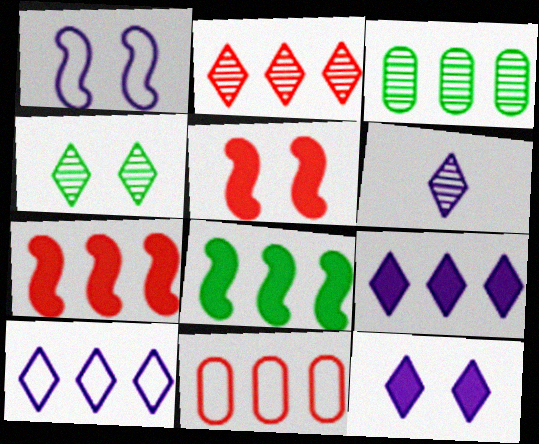[[2, 4, 6], 
[2, 7, 11], 
[3, 7, 10], 
[6, 10, 12]]